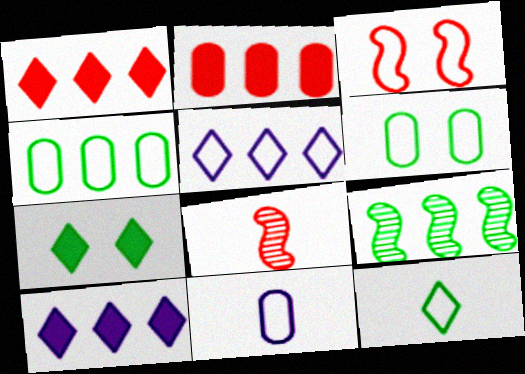[[2, 5, 9], 
[6, 8, 10]]